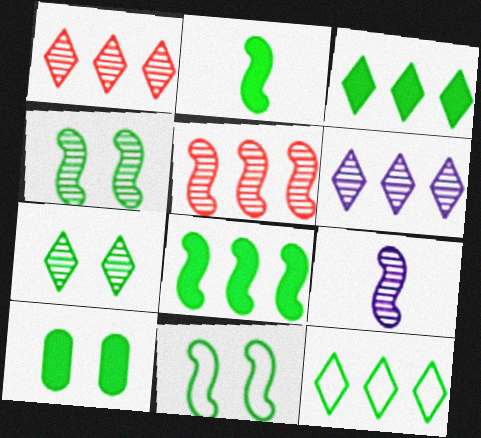[[2, 3, 10], 
[4, 5, 9], 
[7, 10, 11]]